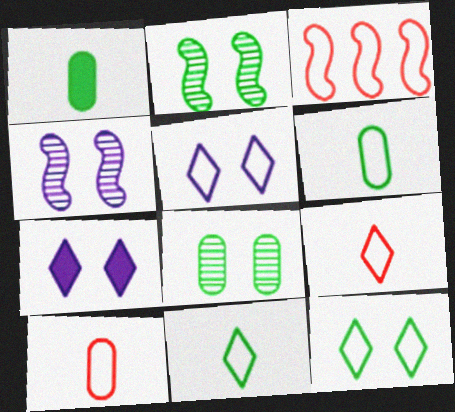[[3, 5, 6]]